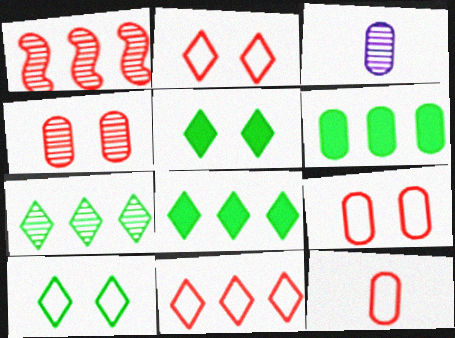[[3, 6, 9]]